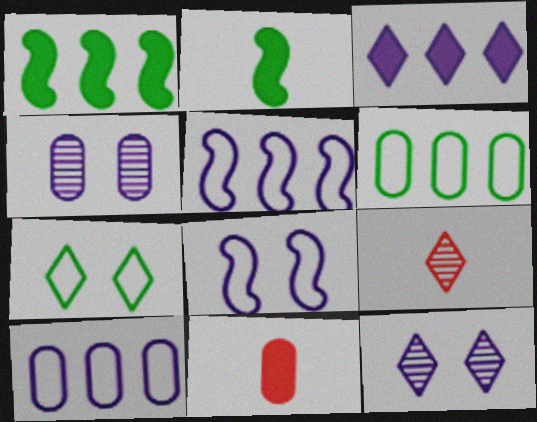[[3, 7, 9], 
[4, 6, 11]]